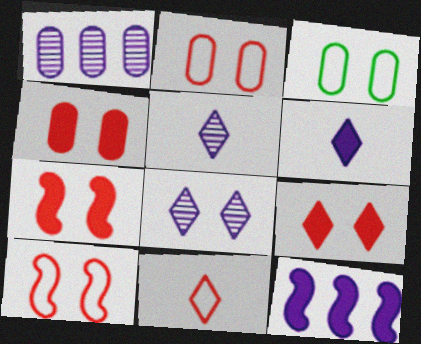[[3, 7, 8], 
[4, 7, 9]]